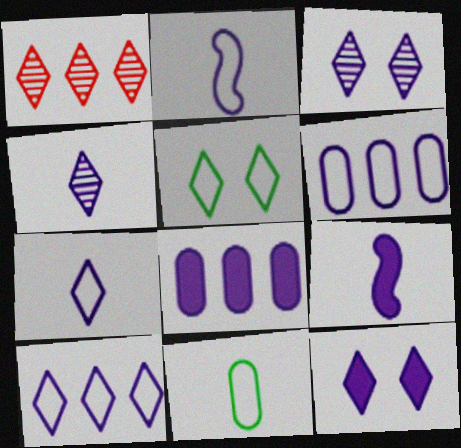[[2, 3, 8], 
[3, 6, 9], 
[4, 10, 12], 
[8, 9, 12]]